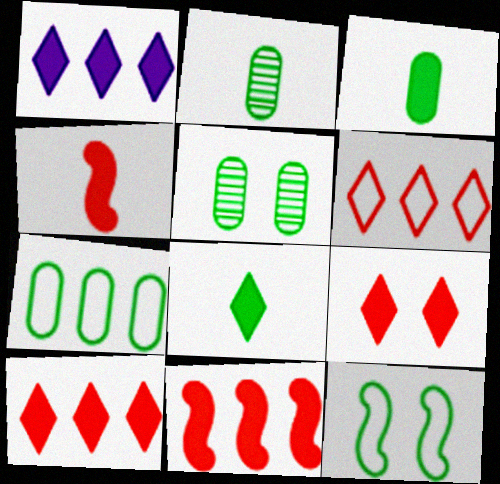[[1, 8, 9], 
[3, 5, 7]]